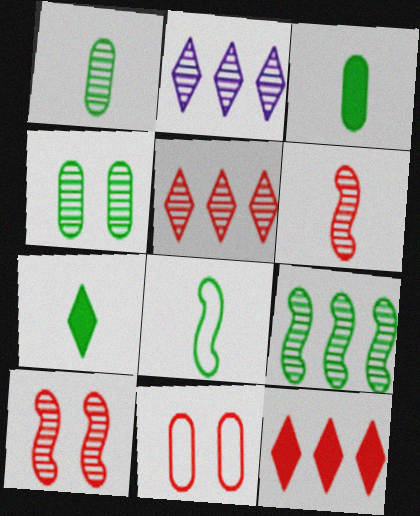[[1, 2, 10], 
[1, 7, 8], 
[2, 4, 6], 
[6, 11, 12]]